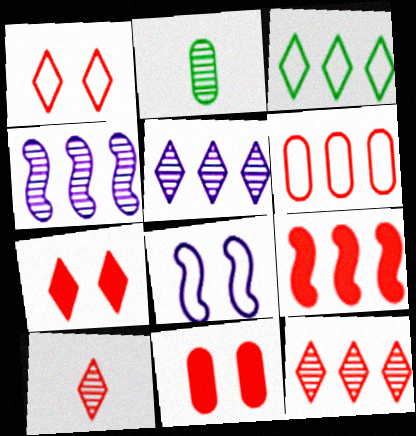[[6, 9, 12]]